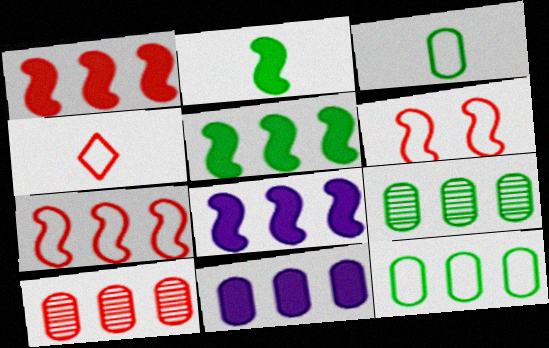[[1, 5, 8], 
[10, 11, 12]]